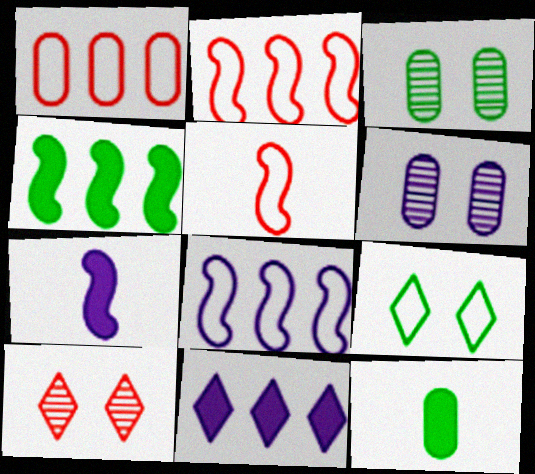[[1, 6, 12], 
[3, 5, 11], 
[8, 10, 12]]